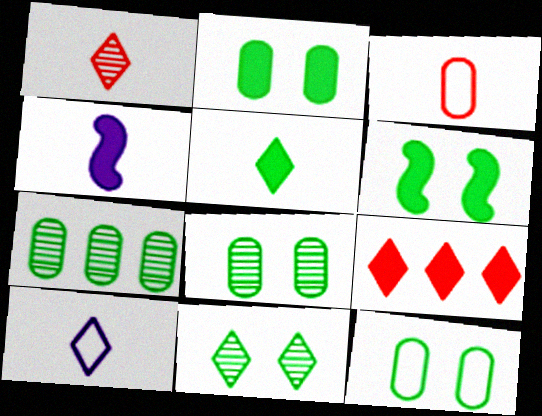[[1, 5, 10], 
[2, 4, 9], 
[2, 8, 12], 
[6, 11, 12], 
[9, 10, 11]]